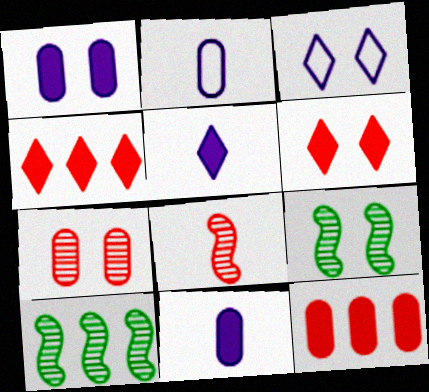[[2, 4, 9], 
[2, 6, 10]]